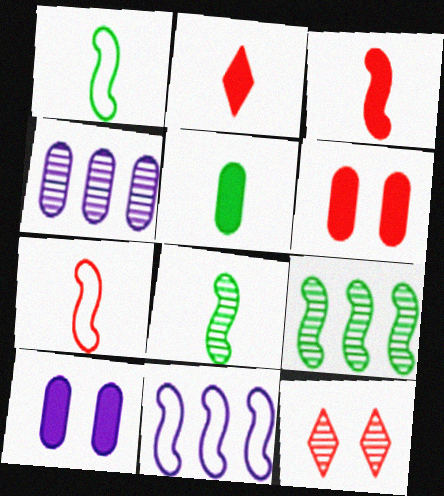[[4, 8, 12], 
[5, 11, 12]]